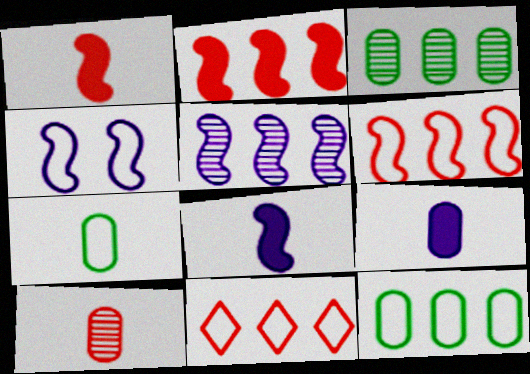[[4, 5, 8], 
[4, 7, 11], 
[7, 9, 10]]